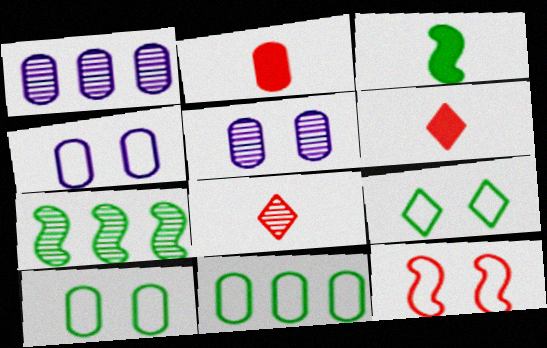[[1, 2, 10], 
[2, 5, 11], 
[4, 6, 7], 
[4, 9, 12], 
[5, 7, 8]]